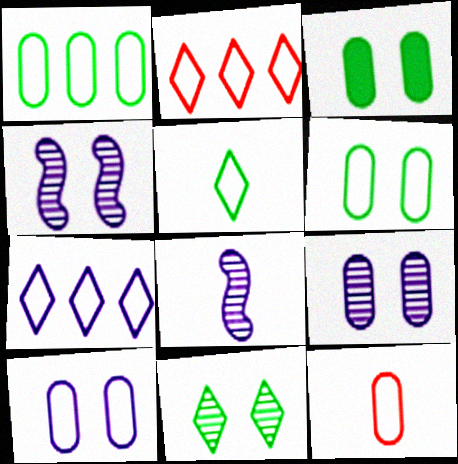[[1, 10, 12], 
[2, 3, 8]]